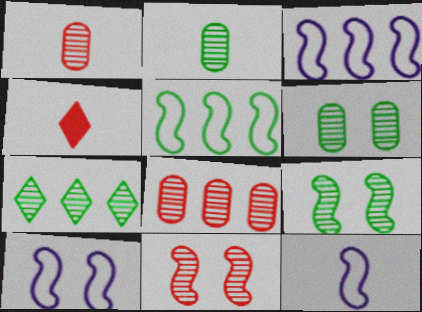[[2, 4, 12], 
[2, 7, 9], 
[3, 4, 6], 
[3, 10, 12]]